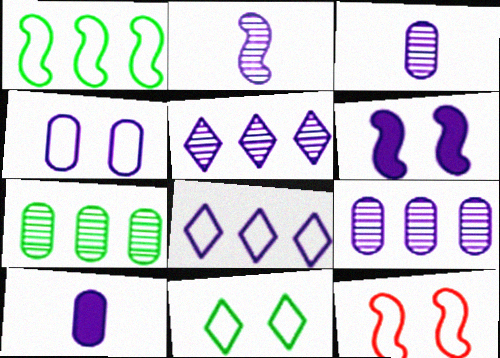[[3, 6, 8], 
[4, 9, 10], 
[4, 11, 12]]